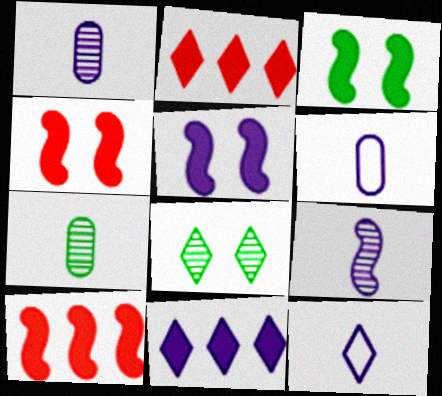[[2, 8, 12], 
[3, 4, 5], 
[6, 8, 10]]